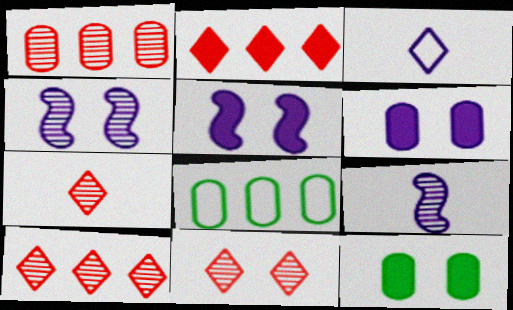[[5, 7, 8], 
[7, 10, 11]]